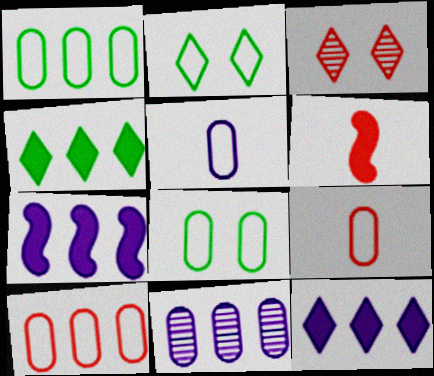[[2, 6, 11], 
[3, 6, 10], 
[5, 8, 10]]